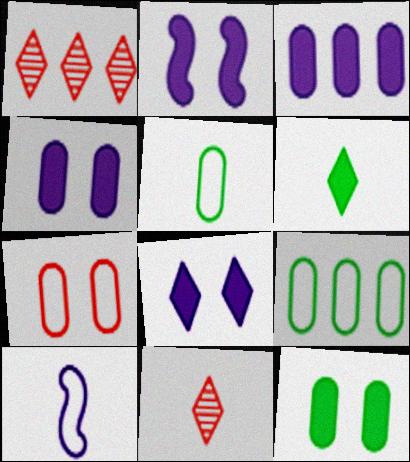[[1, 2, 5], 
[1, 10, 12], 
[2, 4, 8], 
[2, 9, 11]]